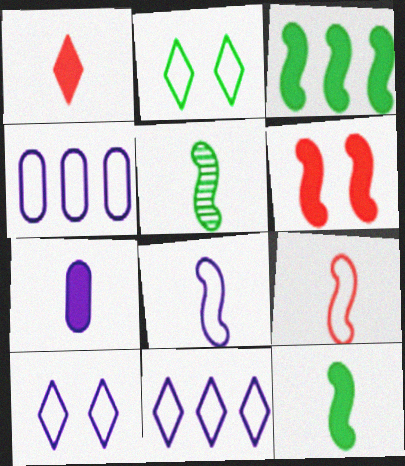[[1, 7, 12], 
[2, 4, 9], 
[4, 8, 10]]